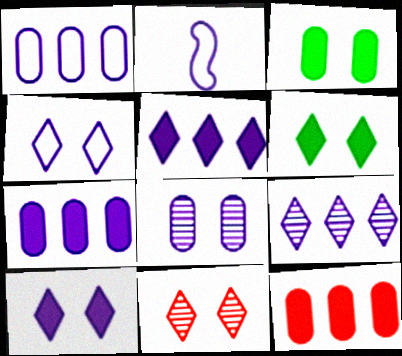[[1, 2, 4], 
[2, 5, 8], 
[4, 6, 11]]